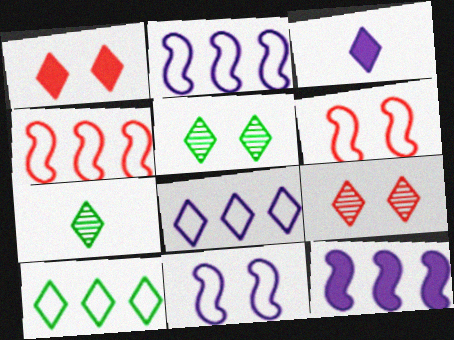[[1, 7, 8], 
[3, 9, 10]]